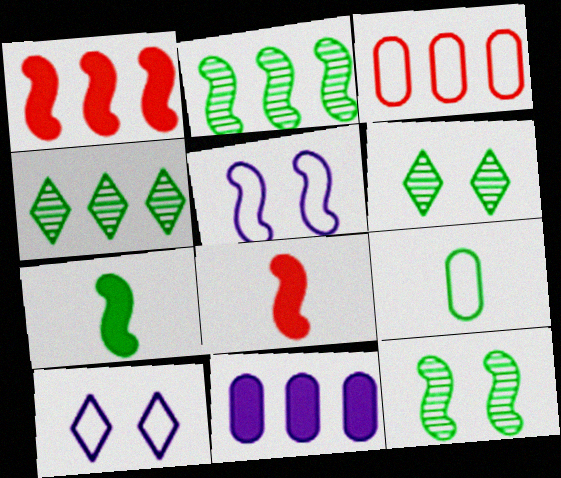[[2, 5, 8]]